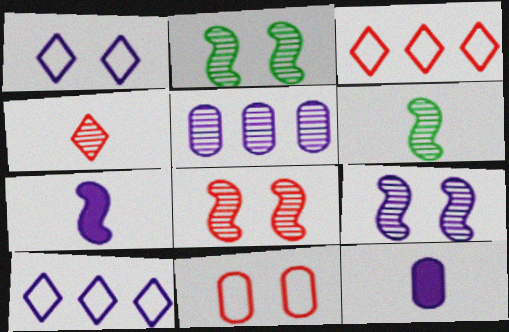[[1, 5, 7], 
[2, 3, 12], 
[2, 4, 5], 
[2, 8, 9], 
[9, 10, 12]]